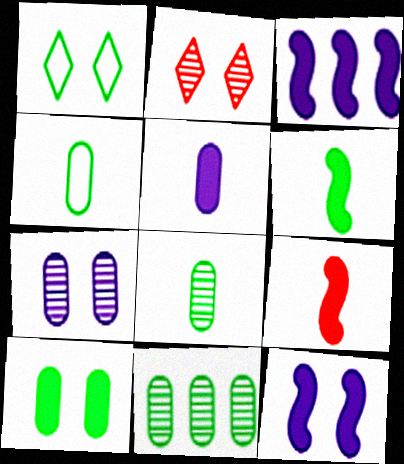[[1, 6, 11], 
[2, 3, 4], 
[4, 10, 11]]